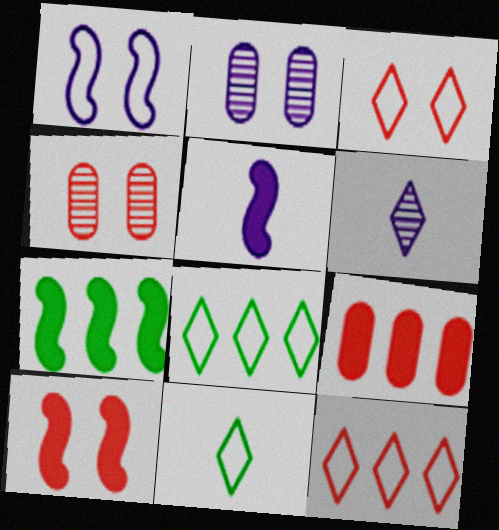[[3, 4, 10], 
[4, 5, 8], 
[5, 7, 10]]